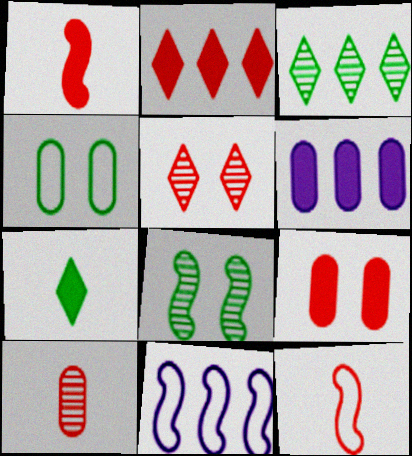[[1, 2, 9], 
[1, 8, 11], 
[4, 6, 10]]